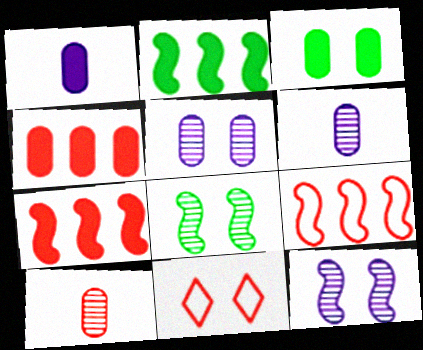[[1, 3, 4], 
[2, 6, 11], 
[3, 11, 12], 
[7, 10, 11]]